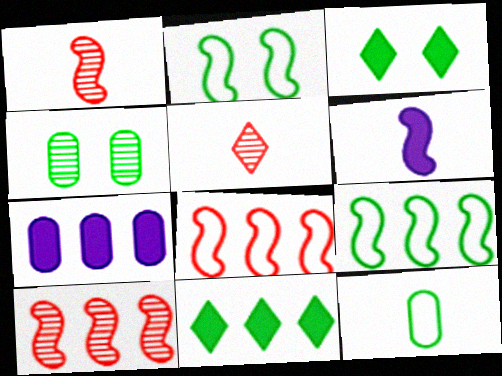[[2, 3, 4], 
[2, 5, 7], 
[2, 6, 10], 
[5, 6, 12]]